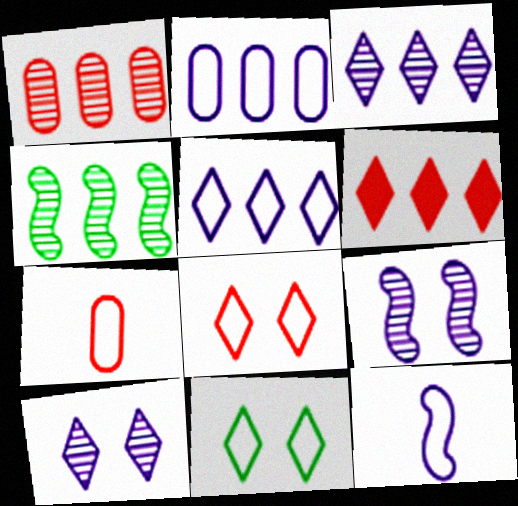[[1, 3, 4], 
[2, 4, 6]]